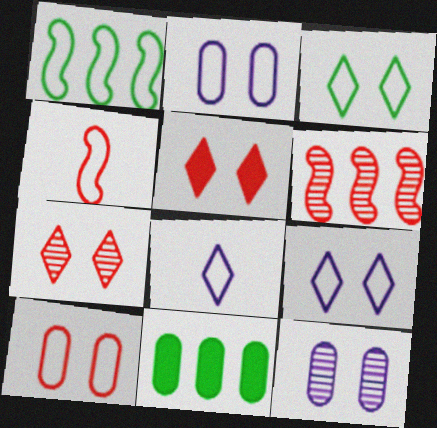[[1, 8, 10]]